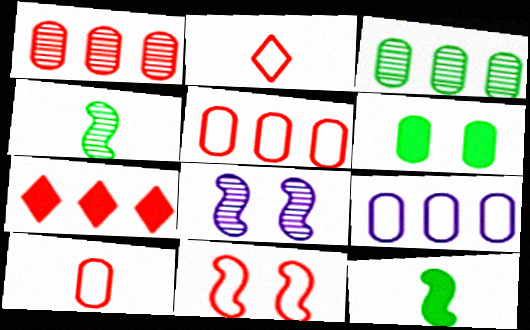[[2, 5, 11]]